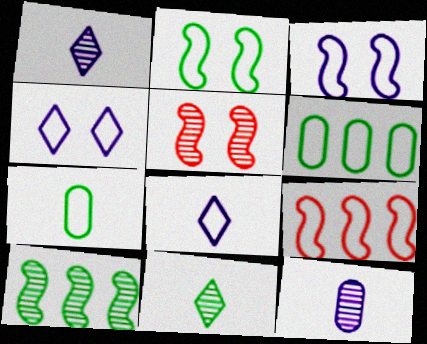[[4, 7, 9]]